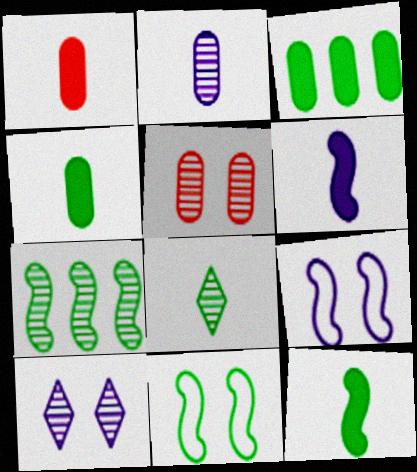[[3, 8, 11], 
[7, 11, 12]]